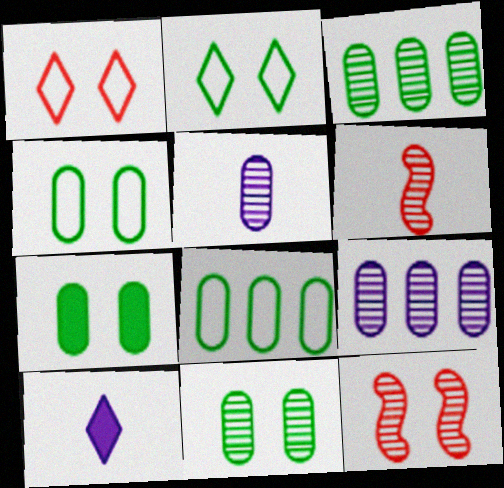[[4, 7, 11], 
[8, 10, 12]]